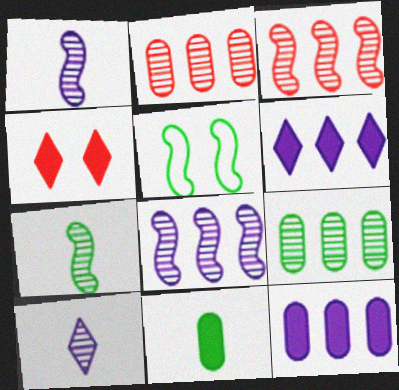[]